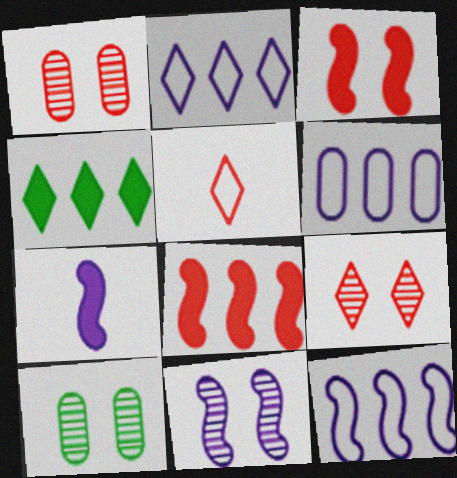[[1, 5, 8], 
[2, 6, 12], 
[7, 11, 12], 
[9, 10, 11]]